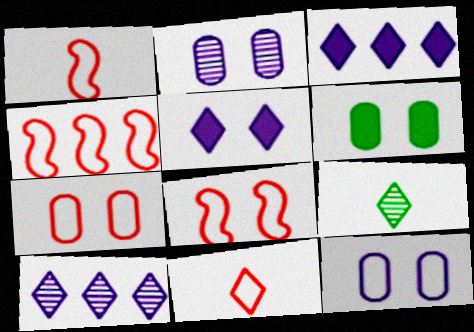[[1, 4, 8], 
[1, 6, 10], 
[2, 6, 7], 
[4, 7, 11]]